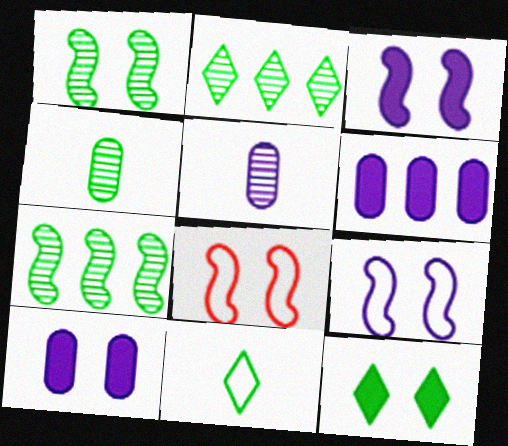[[1, 2, 4], 
[1, 3, 8], 
[2, 11, 12]]